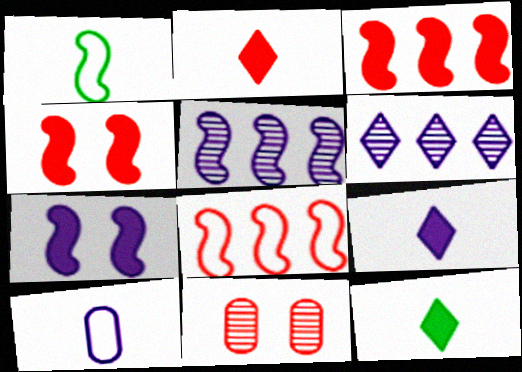[[1, 4, 5], 
[2, 8, 11], 
[2, 9, 12], 
[6, 7, 10]]